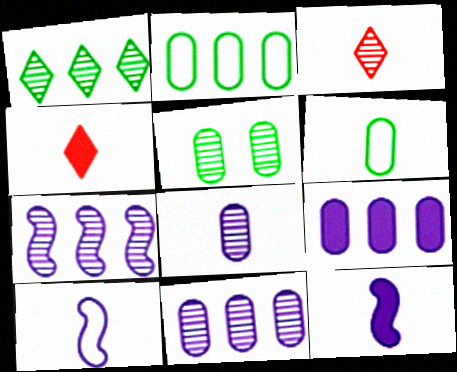[[3, 5, 7], 
[3, 6, 12]]